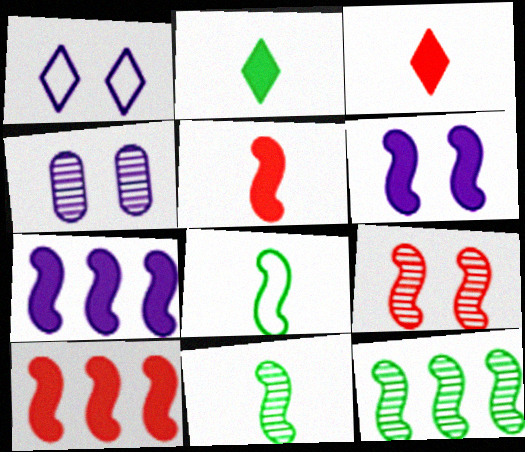[[1, 4, 6], 
[7, 8, 9]]